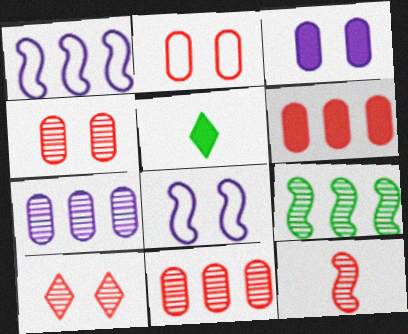[[1, 4, 5], 
[5, 8, 11], 
[10, 11, 12]]